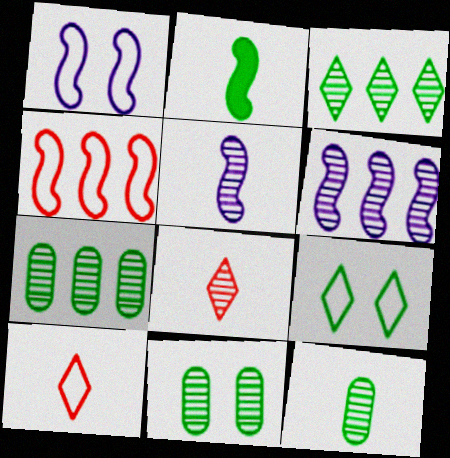[[2, 7, 9], 
[5, 8, 12], 
[6, 8, 11], 
[7, 11, 12]]